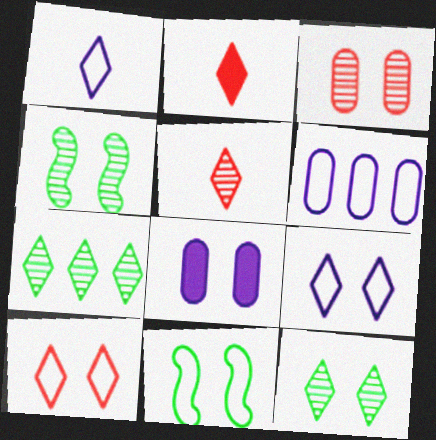[[2, 4, 6], 
[2, 7, 9], 
[4, 8, 10]]